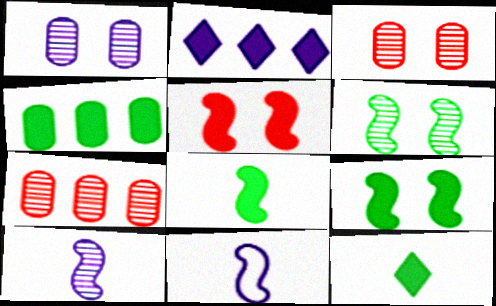[[1, 2, 11], 
[4, 9, 12]]